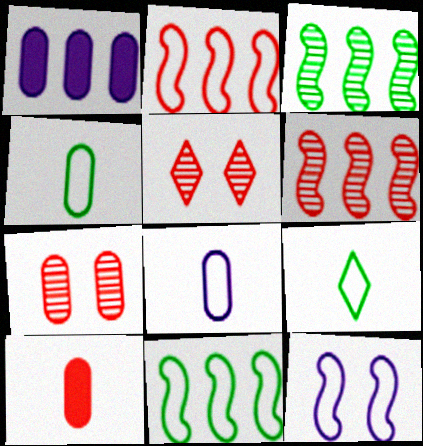[[1, 4, 7], 
[2, 5, 10]]